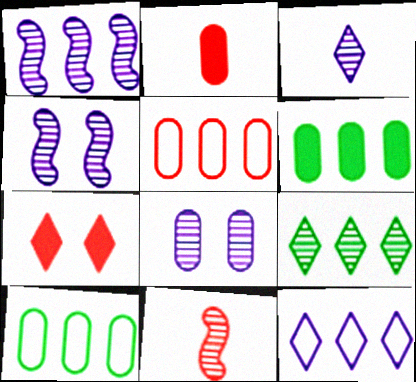[[1, 3, 8], 
[2, 8, 10], 
[5, 7, 11], 
[8, 9, 11]]